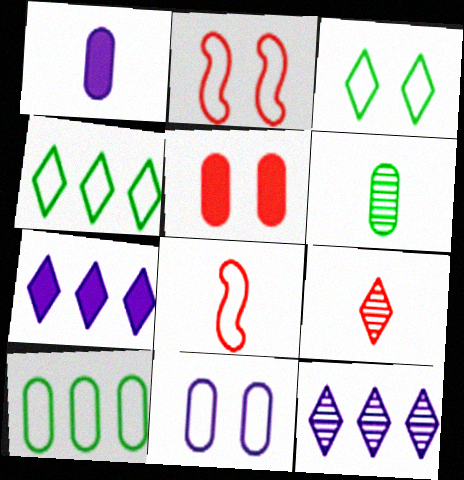[[2, 3, 11], 
[2, 6, 7], 
[3, 7, 9], 
[4, 8, 11]]